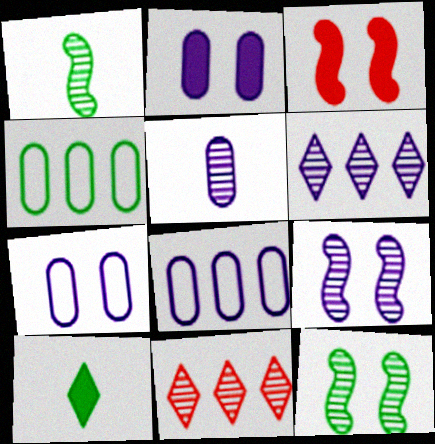[[2, 5, 8], 
[4, 10, 12], 
[5, 6, 9], 
[5, 11, 12]]